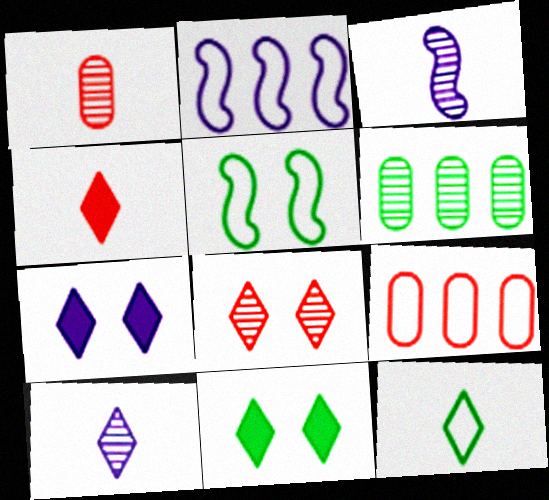[[1, 2, 11], 
[3, 6, 8], 
[3, 9, 11], 
[4, 10, 12]]